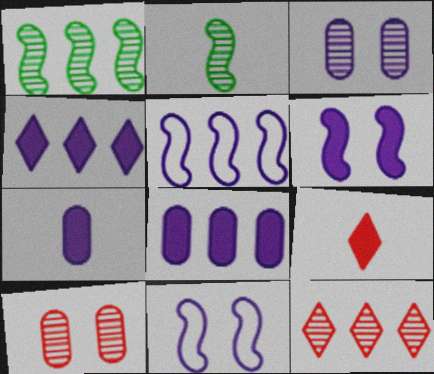[[2, 3, 12], 
[4, 6, 7]]